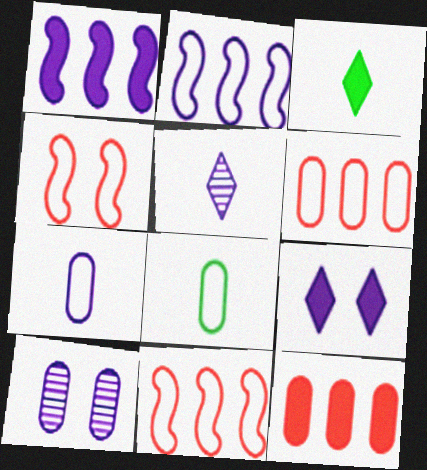[[3, 10, 11], 
[8, 10, 12]]